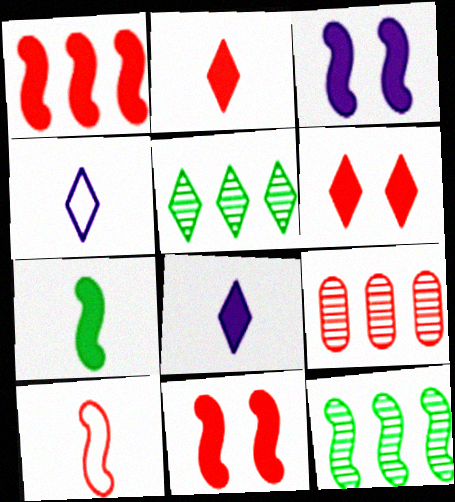[[1, 3, 7], 
[3, 10, 12], 
[4, 5, 6], 
[6, 9, 10]]